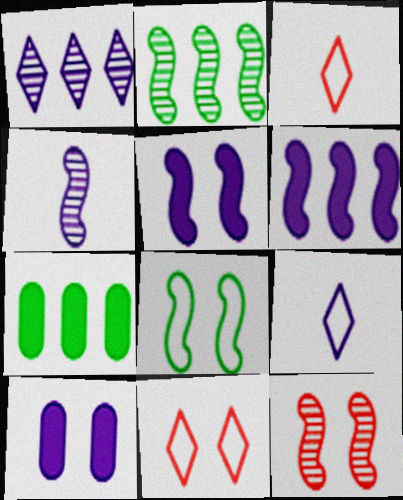[[2, 3, 10], 
[2, 4, 12], 
[4, 7, 11], 
[5, 8, 12], 
[7, 9, 12]]